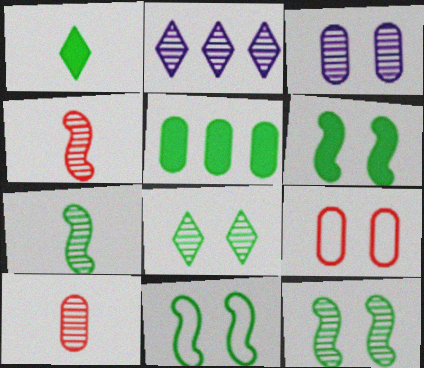[[1, 5, 6], 
[2, 10, 12], 
[6, 11, 12]]